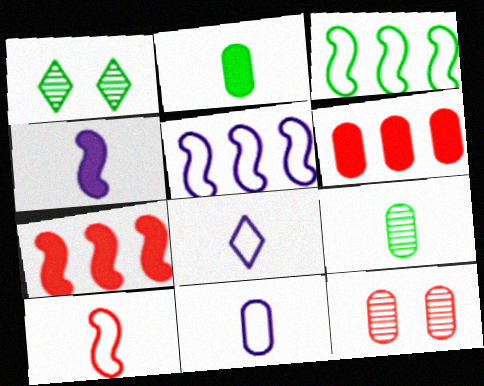[[1, 2, 3], 
[1, 7, 11]]